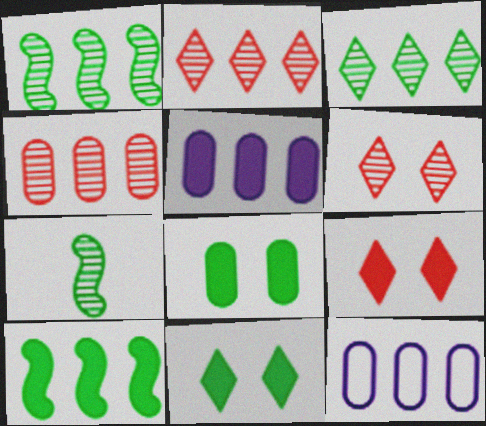[[2, 10, 12], 
[7, 9, 12]]